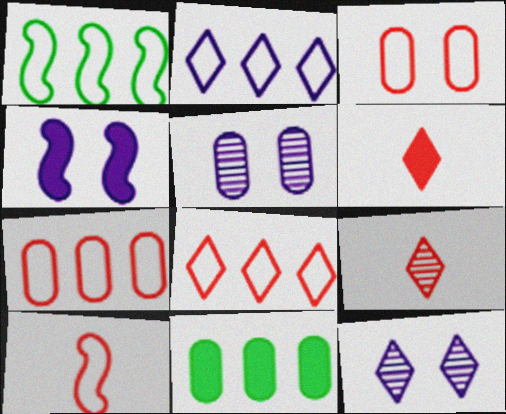[[1, 2, 7], 
[1, 5, 6], 
[3, 8, 10], 
[4, 6, 11], 
[10, 11, 12]]